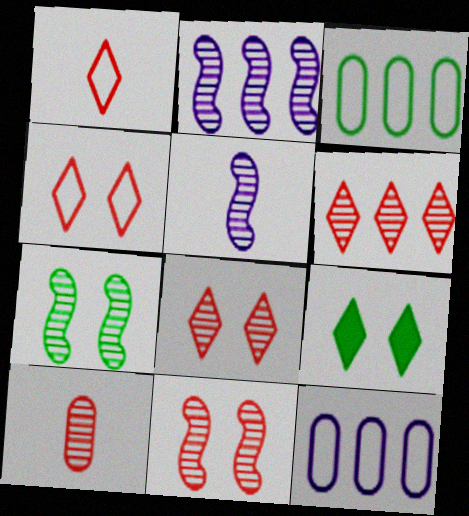[[6, 10, 11]]